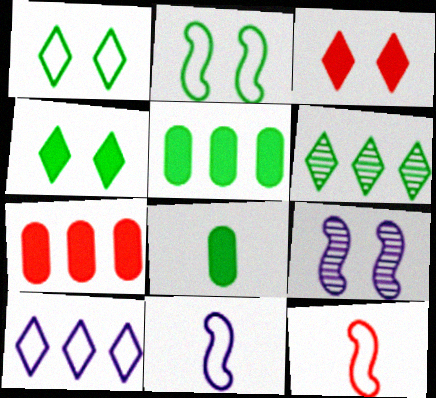[[2, 6, 8]]